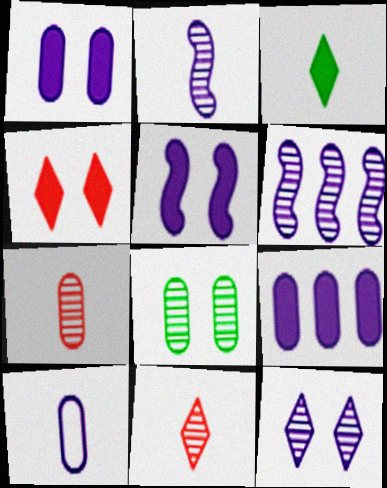[[6, 8, 11]]